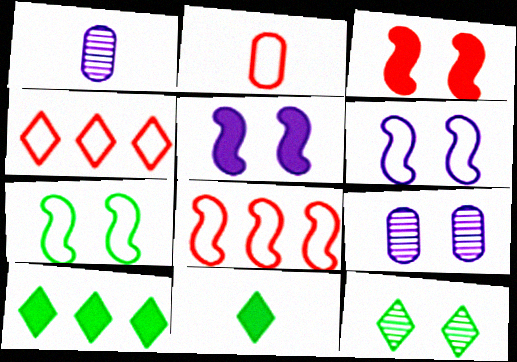[[8, 9, 11]]